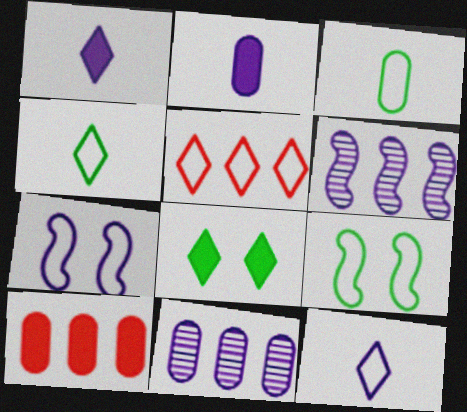[[1, 7, 11], 
[3, 5, 7]]